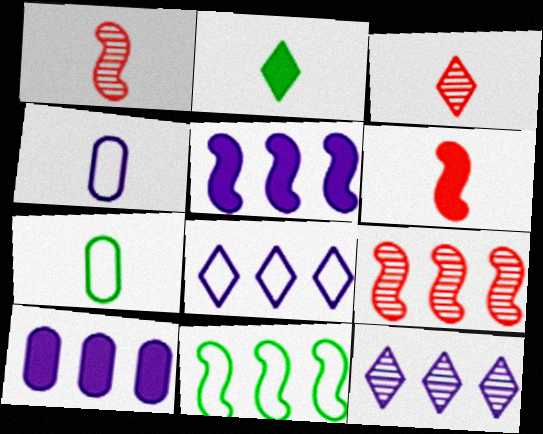[[1, 2, 4], 
[5, 9, 11]]